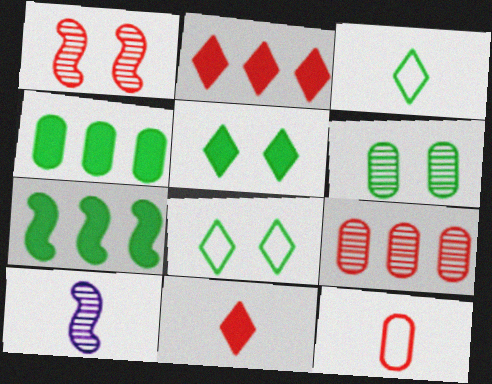[[1, 2, 12], 
[3, 6, 7]]